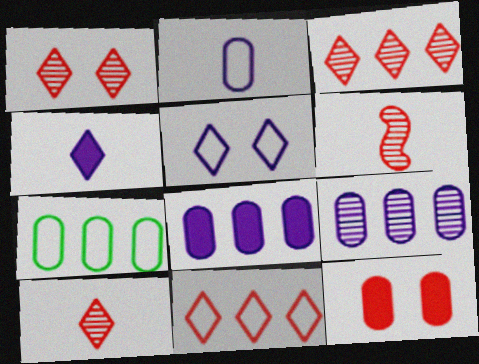[[1, 3, 10], 
[6, 11, 12]]